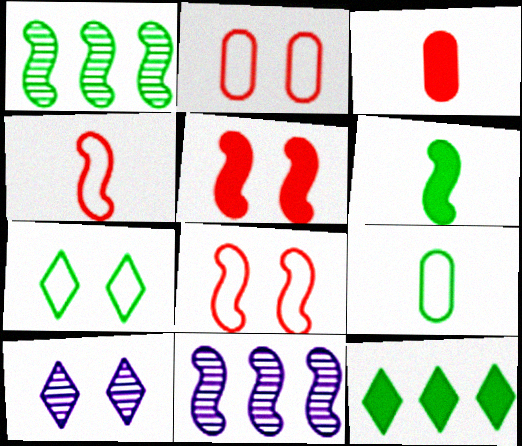[[3, 7, 11], 
[6, 8, 11]]